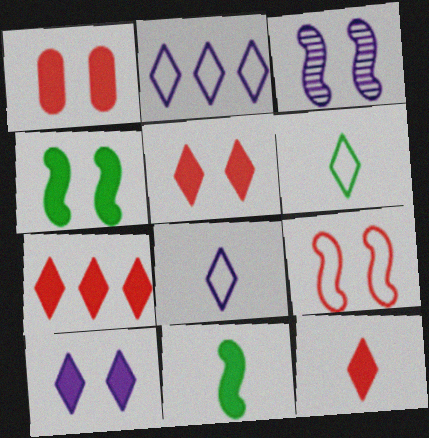[[1, 4, 10], 
[3, 4, 9], 
[5, 7, 12]]